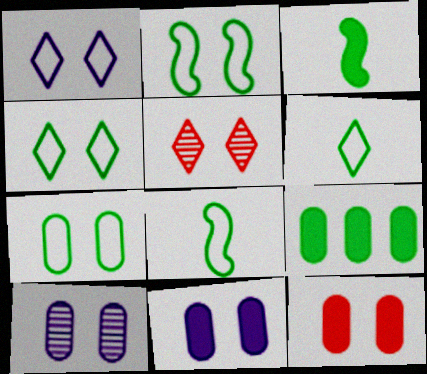[[2, 4, 7], 
[2, 5, 11], 
[7, 10, 12]]